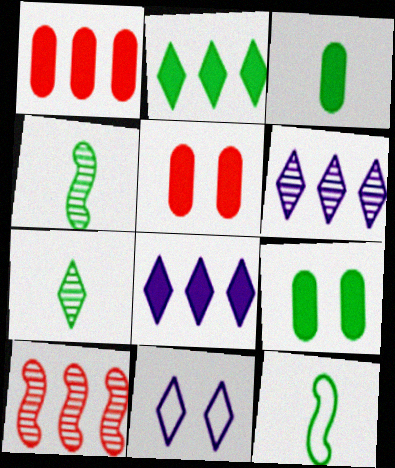[[1, 4, 11], 
[3, 7, 12], 
[3, 10, 11], 
[5, 6, 12]]